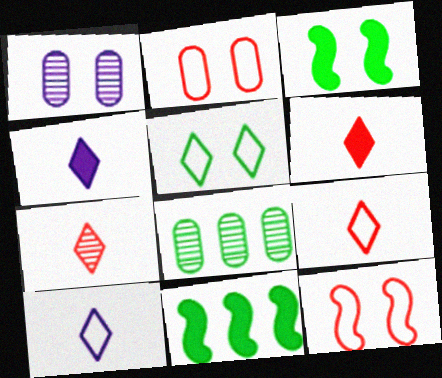[[1, 9, 11], 
[4, 8, 12], 
[6, 7, 9]]